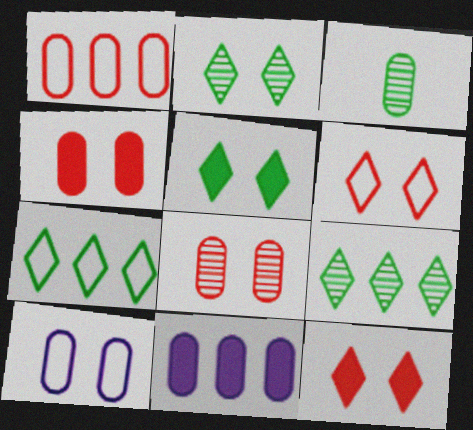[]